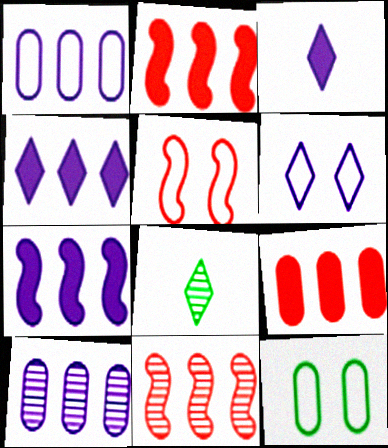[[3, 11, 12], 
[5, 6, 12]]